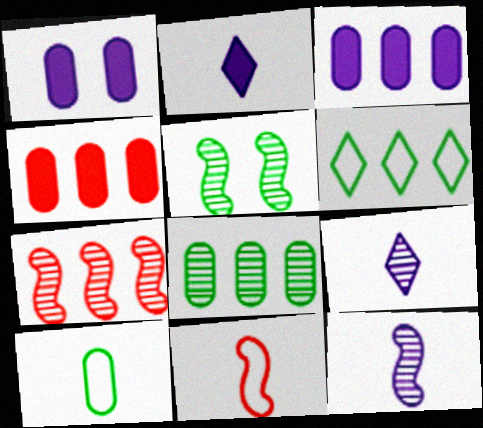[[3, 6, 7], 
[5, 7, 12]]